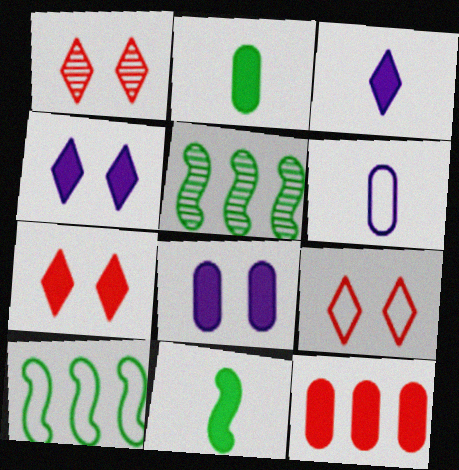[[1, 7, 9], 
[2, 8, 12], 
[4, 11, 12], 
[5, 6, 7], 
[6, 9, 10]]